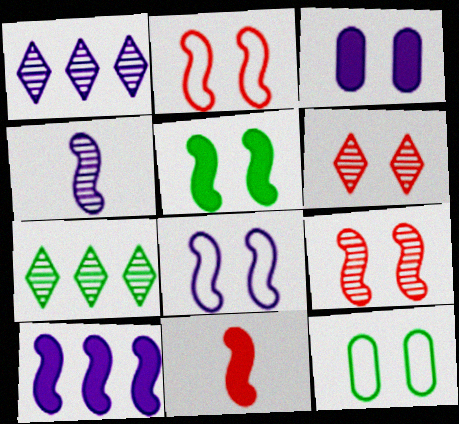[[1, 11, 12], 
[4, 8, 10], 
[5, 8, 9], 
[5, 10, 11]]